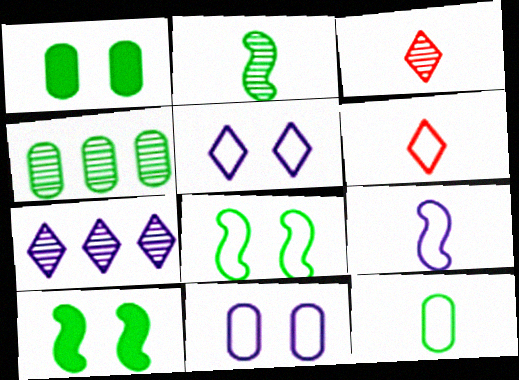[[1, 4, 12], 
[6, 9, 12]]